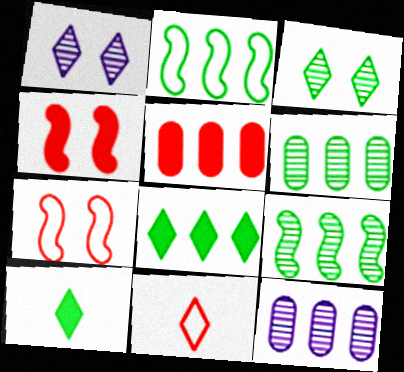[[1, 8, 11], 
[2, 6, 8], 
[7, 10, 12]]